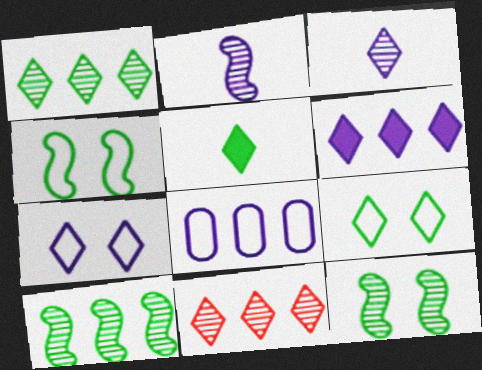[[1, 5, 9], 
[3, 6, 7], 
[5, 7, 11]]